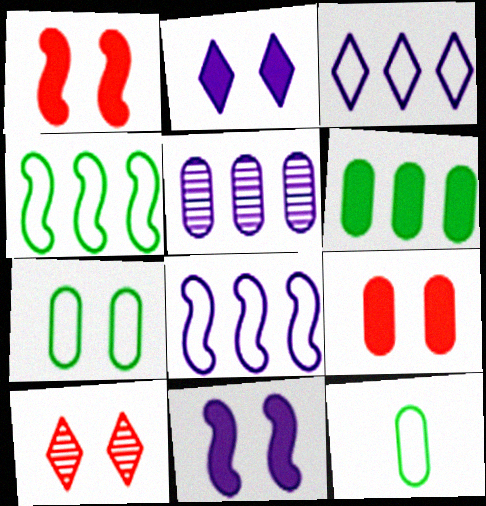[[5, 9, 12], 
[7, 10, 11]]